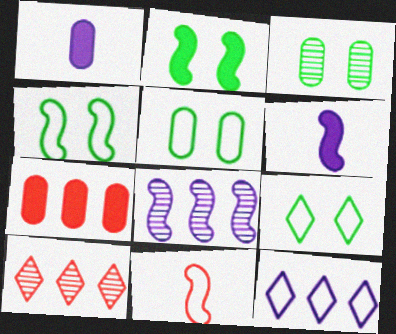[[1, 4, 10], 
[2, 3, 9], 
[2, 8, 11], 
[4, 5, 9], 
[5, 6, 10], 
[5, 11, 12]]